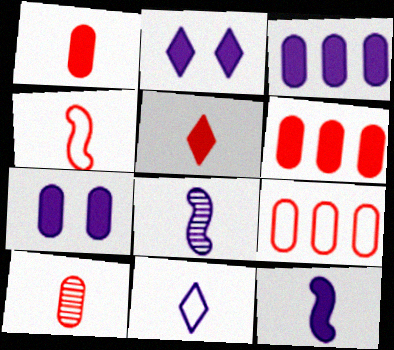[[2, 3, 12], 
[4, 5, 10]]